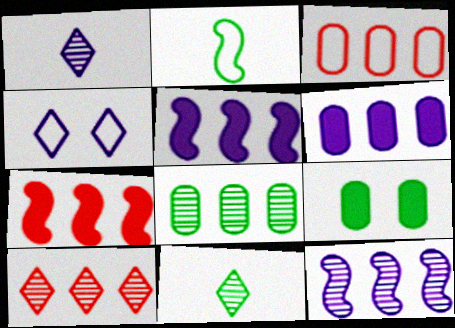[[2, 3, 4], 
[3, 6, 8], 
[3, 7, 10], 
[8, 10, 12]]